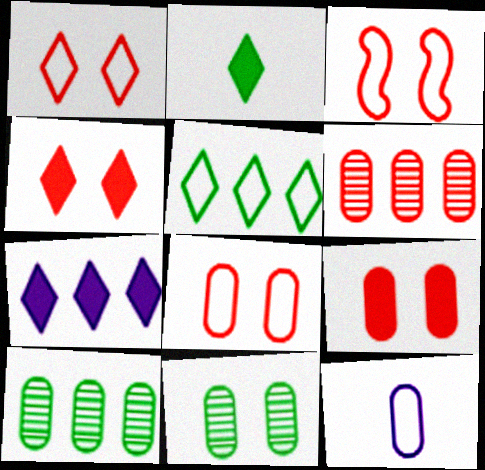[[1, 3, 8], 
[2, 4, 7], 
[3, 5, 12], 
[9, 10, 12]]